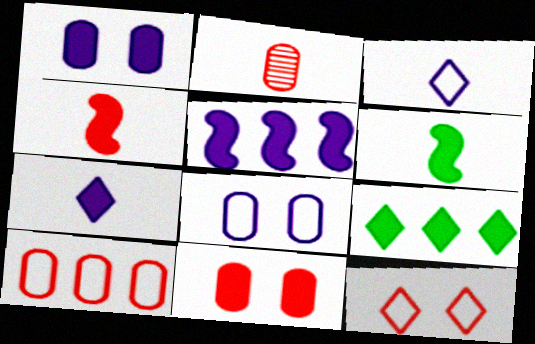[[1, 4, 9], 
[1, 5, 7], 
[2, 3, 6], 
[2, 10, 11]]